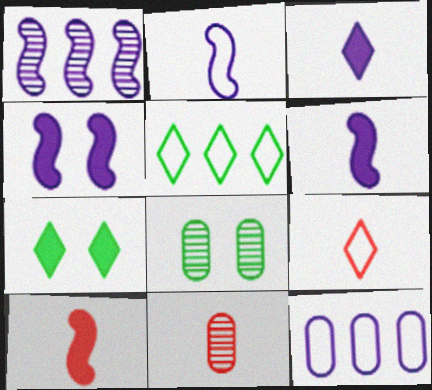[[1, 2, 4], 
[4, 5, 11], 
[9, 10, 11]]